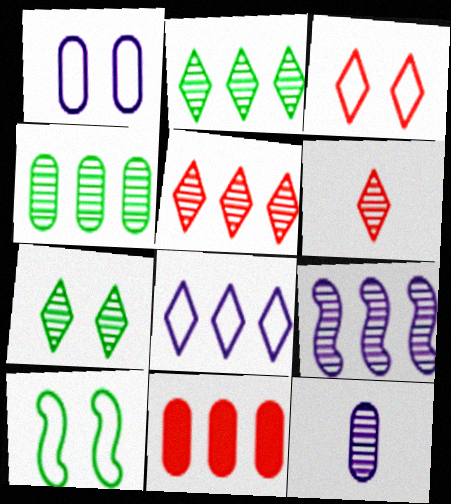[[1, 3, 10], 
[4, 5, 9]]